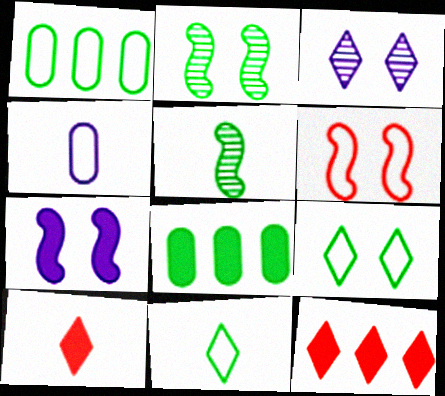[[2, 4, 12], 
[2, 6, 7], 
[2, 8, 11], 
[3, 11, 12], 
[4, 5, 10], 
[5, 8, 9], 
[7, 8, 10]]